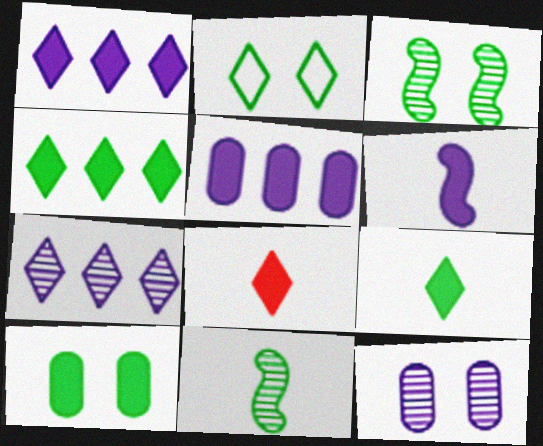[[2, 3, 10], 
[2, 7, 8]]